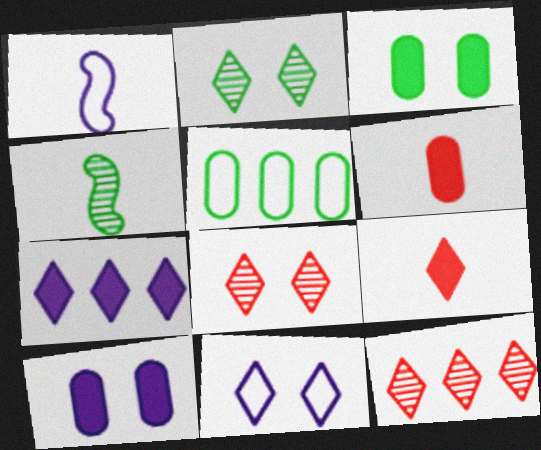[[1, 3, 12]]